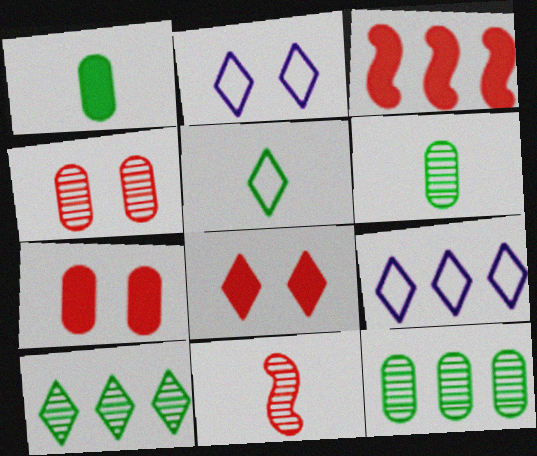[[2, 3, 6], 
[3, 9, 12]]